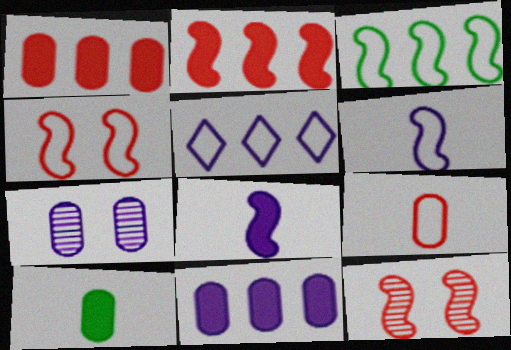[[3, 4, 6], 
[3, 8, 12], 
[5, 7, 8], 
[5, 10, 12]]